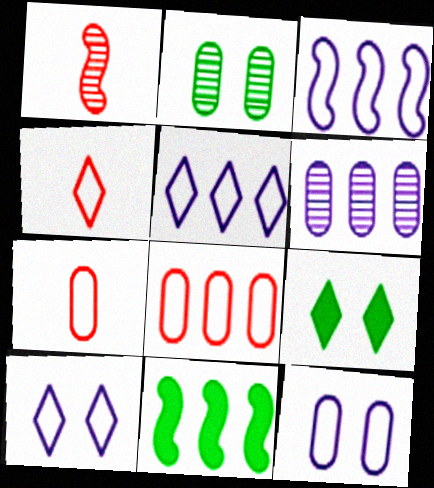[]